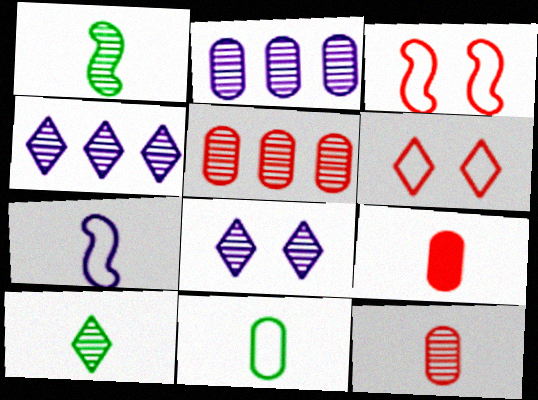[[1, 5, 8], 
[7, 9, 10]]